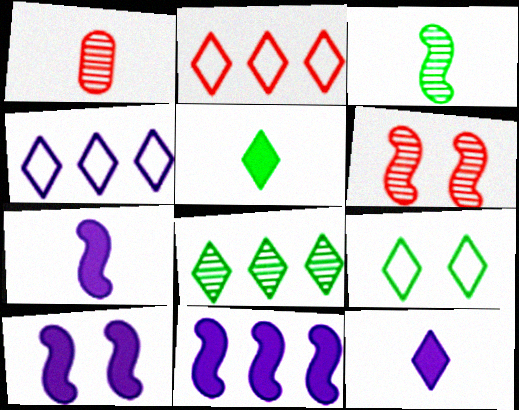[[1, 9, 11], 
[5, 8, 9], 
[7, 10, 11]]